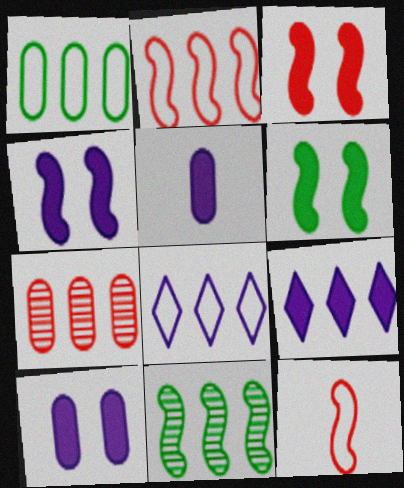[[1, 2, 8], 
[3, 4, 6], 
[4, 5, 9], 
[4, 11, 12]]